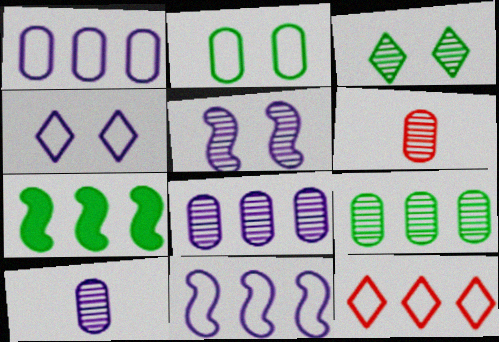[[4, 6, 7], 
[7, 8, 12]]